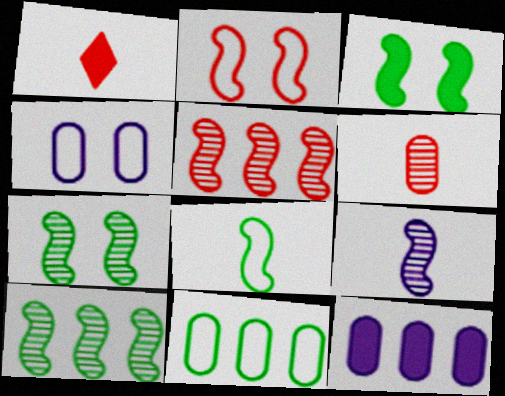[[1, 3, 12], 
[1, 4, 10], 
[3, 8, 10], 
[5, 7, 9]]